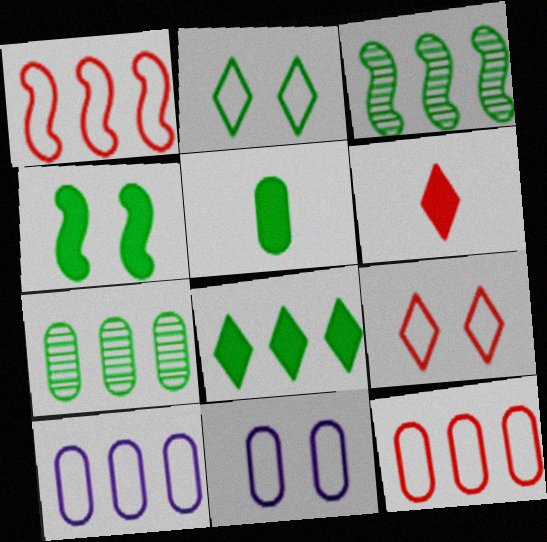[[2, 3, 5], 
[3, 6, 11], 
[4, 5, 8]]